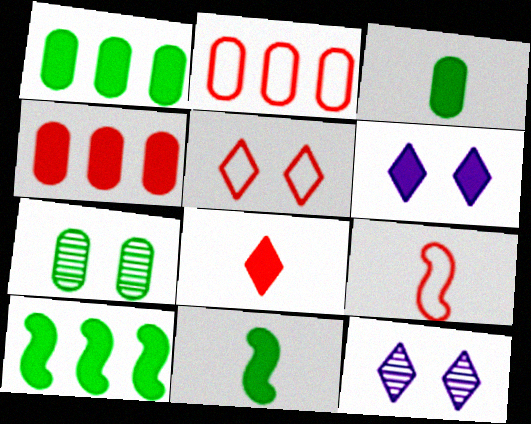[[1, 9, 12], 
[2, 5, 9], 
[2, 11, 12], 
[4, 6, 11]]